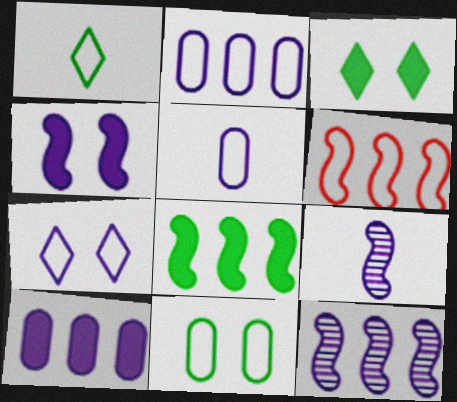[[6, 8, 12], 
[7, 9, 10]]